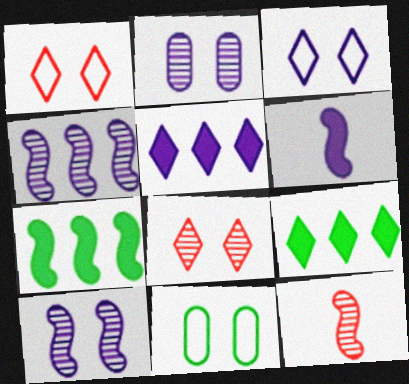[[5, 11, 12]]